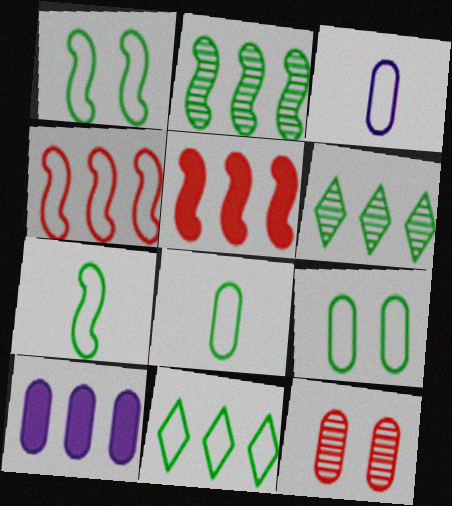[[1, 8, 11], 
[4, 6, 10], 
[7, 9, 11], 
[8, 10, 12]]